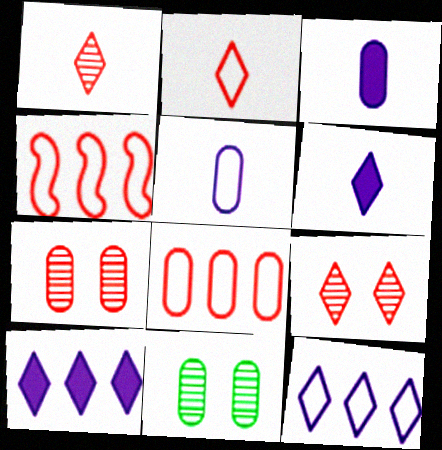[[3, 8, 11], 
[4, 6, 11]]